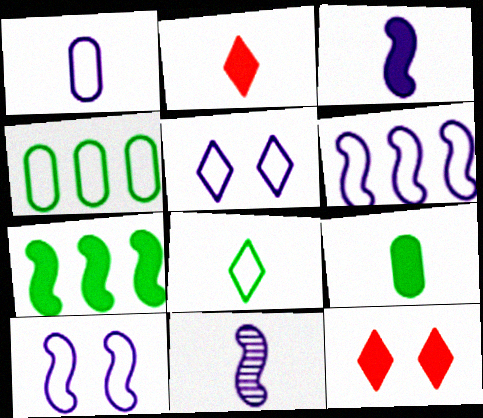[[1, 5, 6], 
[2, 3, 9], 
[4, 11, 12]]